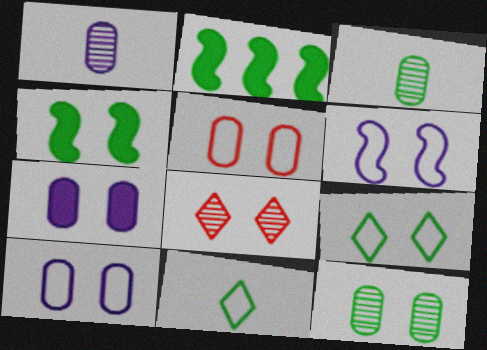[[2, 3, 9], 
[2, 11, 12], 
[4, 8, 10], 
[4, 9, 12], 
[5, 6, 9], 
[5, 7, 12]]